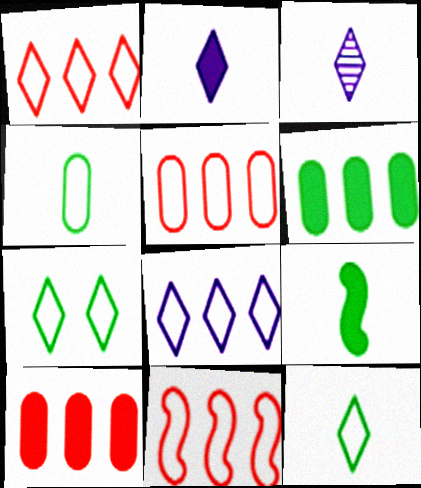[[1, 5, 11]]